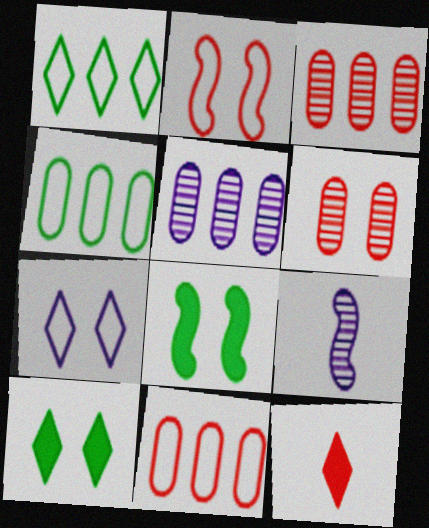[[2, 3, 12], 
[6, 7, 8], 
[9, 10, 11]]